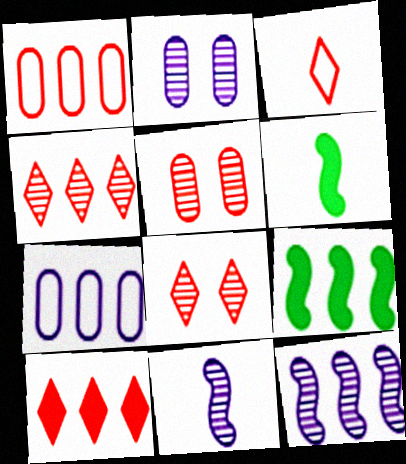[[2, 3, 9], 
[3, 8, 10], 
[4, 7, 9], 
[6, 7, 8]]